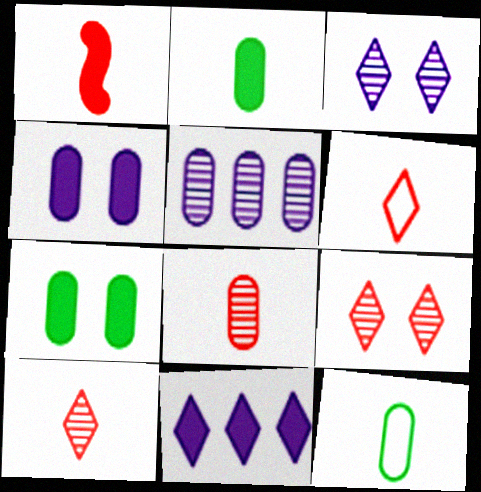[[1, 6, 8], 
[1, 7, 11]]